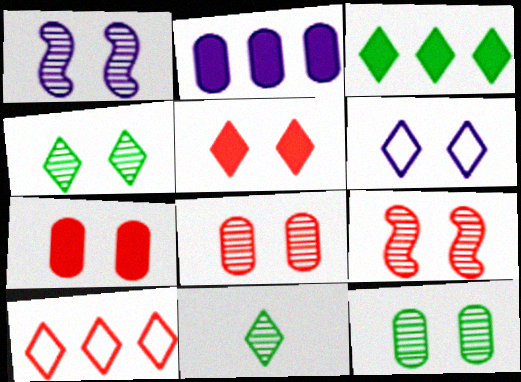[[1, 4, 8], 
[4, 5, 6]]